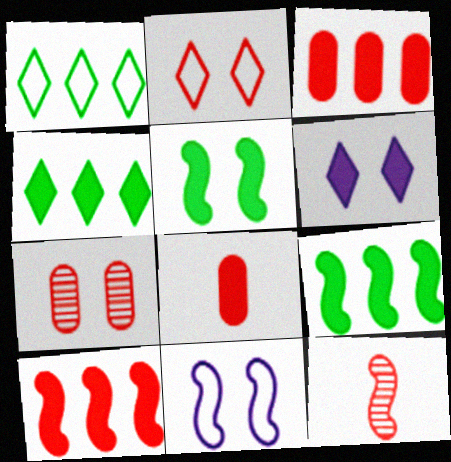[[2, 3, 12], 
[6, 8, 9], 
[9, 11, 12]]